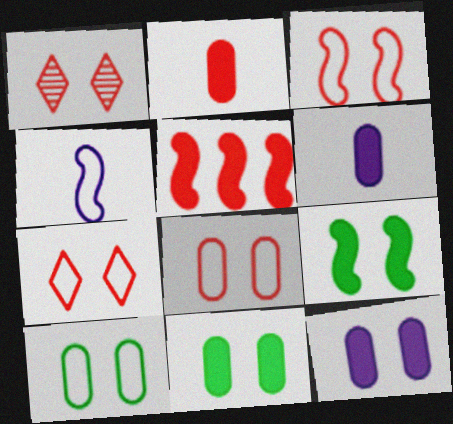[[3, 7, 8]]